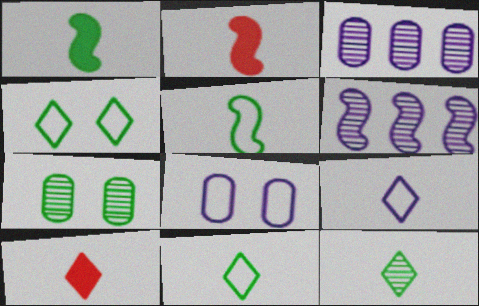[[2, 3, 4], 
[9, 10, 12]]